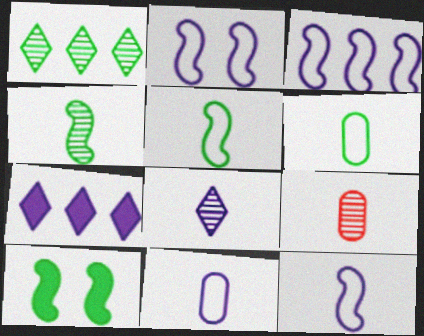[[1, 6, 10], 
[2, 3, 12], 
[4, 8, 9]]